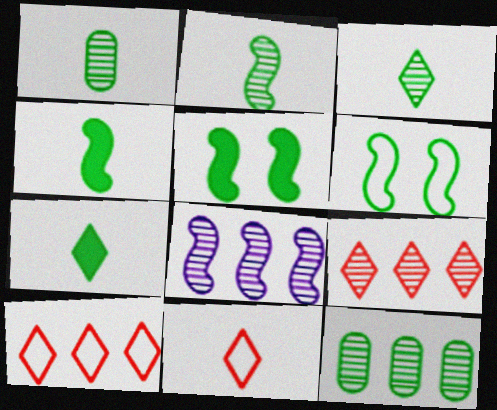[[1, 2, 3], 
[6, 7, 12], 
[8, 9, 12]]